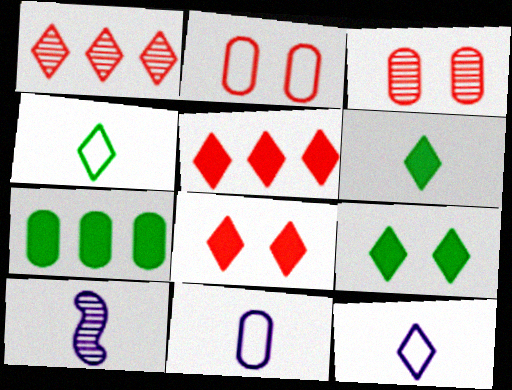[[1, 9, 12], 
[3, 7, 11]]